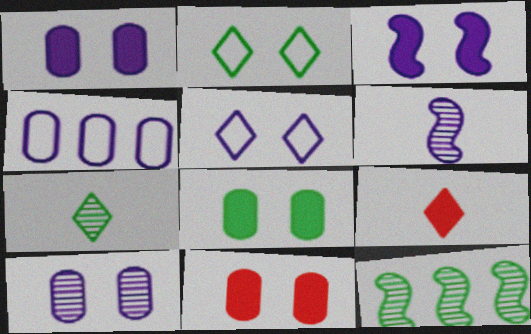[[1, 8, 11], 
[3, 5, 10]]